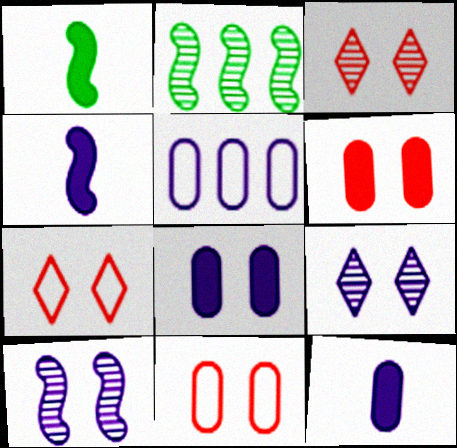[[1, 3, 5], 
[2, 7, 12], 
[4, 5, 9]]